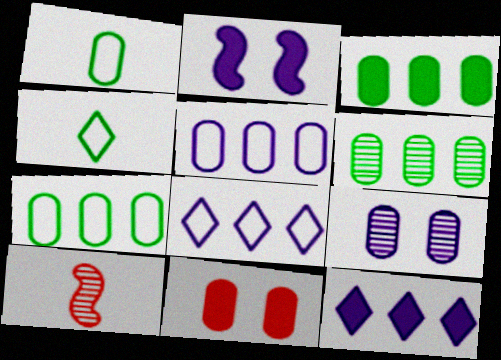[[3, 6, 7]]